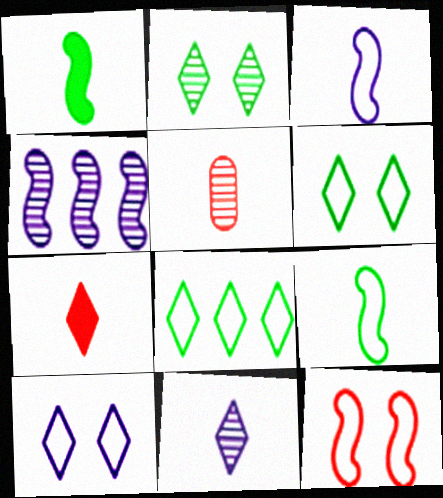[[1, 4, 12], 
[2, 4, 5]]